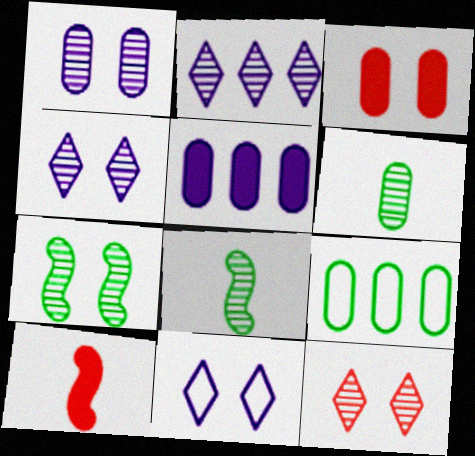[[1, 7, 12], 
[3, 7, 11], 
[4, 9, 10]]